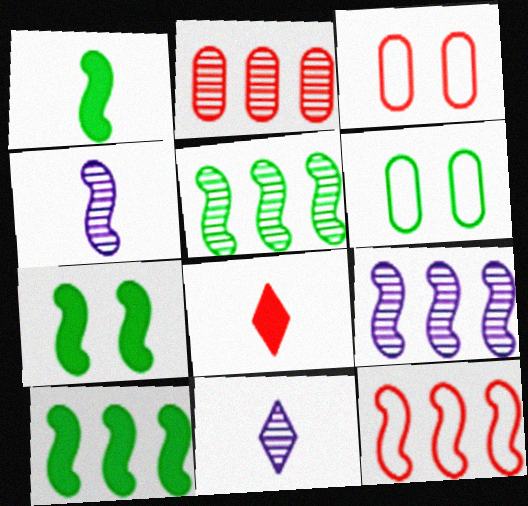[[1, 7, 10], 
[3, 10, 11], 
[4, 7, 12], 
[6, 8, 9], 
[9, 10, 12]]